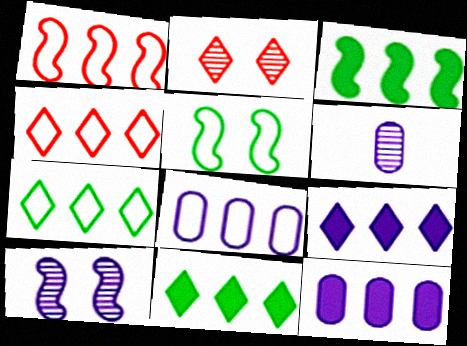[[1, 7, 8]]